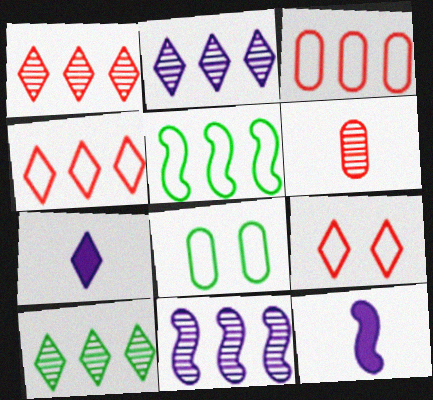[[1, 2, 10], 
[1, 8, 12], 
[7, 9, 10]]